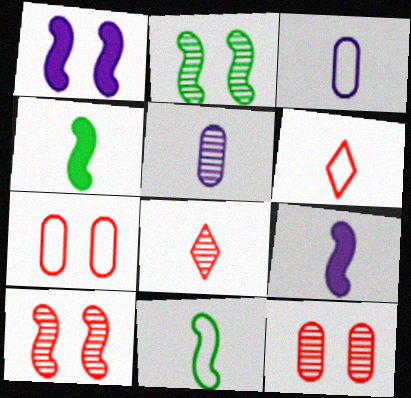[[3, 4, 8], 
[3, 6, 11], 
[4, 5, 6]]